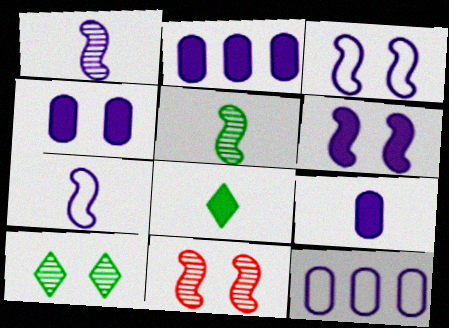[[2, 4, 9], 
[8, 11, 12]]